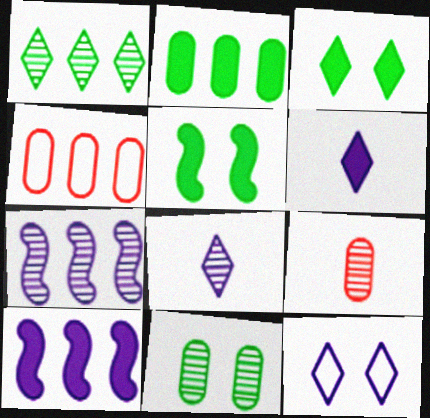[[1, 4, 10], 
[4, 5, 8]]